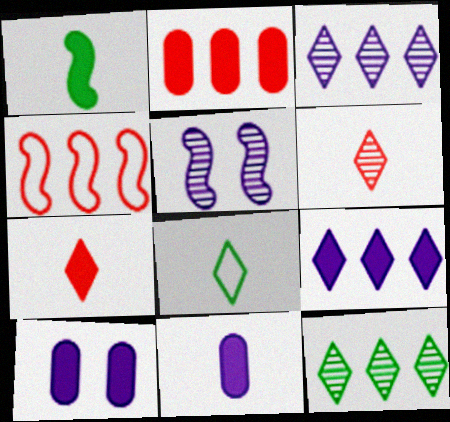[[1, 4, 5], 
[1, 7, 11], 
[2, 5, 8]]